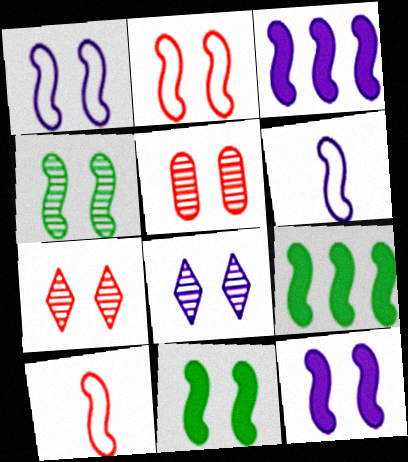[[2, 4, 12], 
[3, 4, 10], 
[4, 5, 8]]